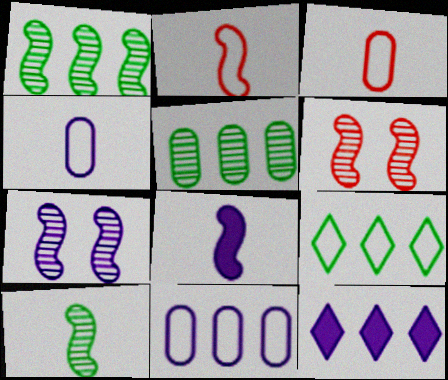[[2, 8, 10], 
[4, 7, 12]]